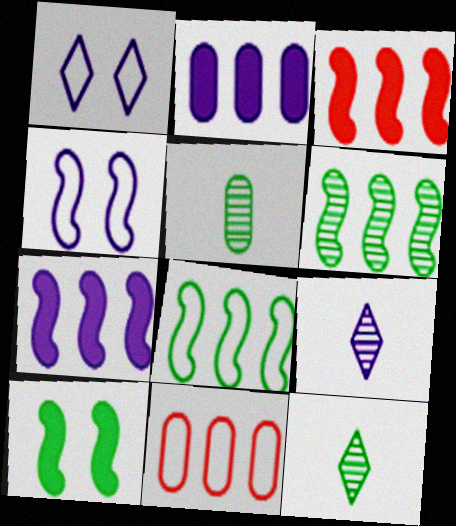[[1, 3, 5], 
[2, 4, 9], 
[9, 10, 11]]